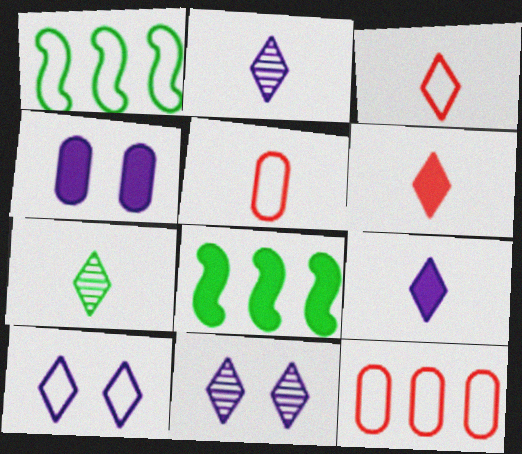[[1, 5, 10], 
[3, 7, 9], 
[4, 6, 8], 
[5, 8, 11]]